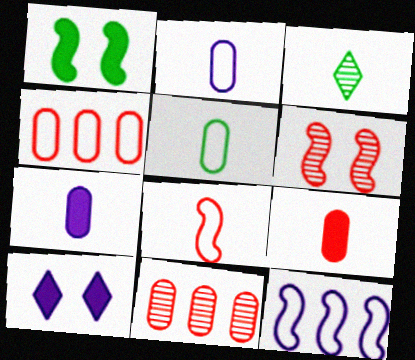[[3, 7, 8]]